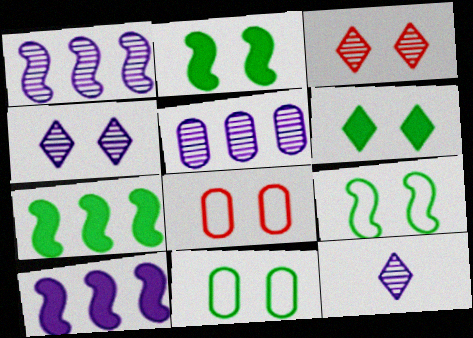[[2, 4, 8], 
[7, 8, 12]]